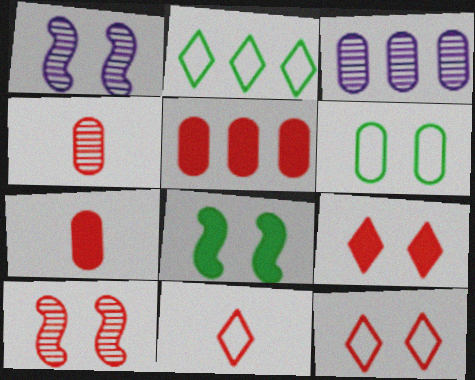[[1, 2, 7], 
[1, 6, 9], 
[3, 6, 7], 
[3, 8, 11], 
[5, 10, 11]]